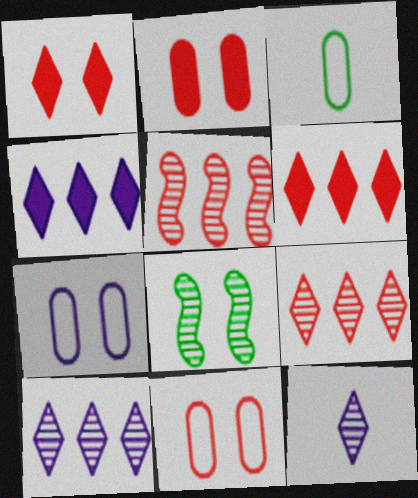[[1, 7, 8]]